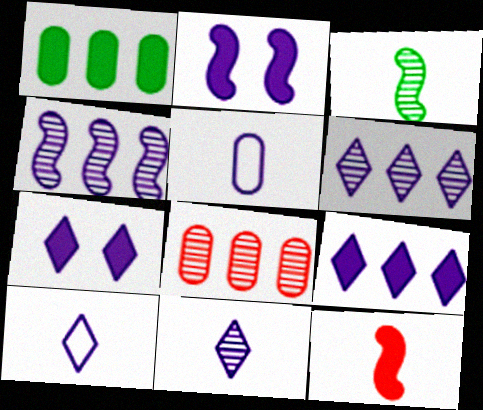[[1, 7, 12], 
[2, 5, 6], 
[4, 5, 7], 
[6, 7, 10]]